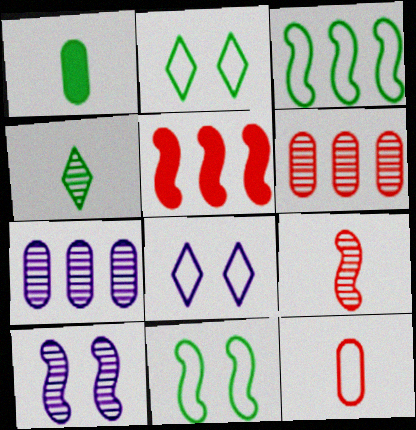[[3, 8, 12], 
[4, 6, 10]]